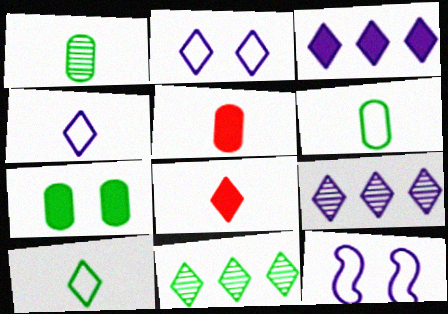[[2, 8, 11], 
[5, 11, 12]]